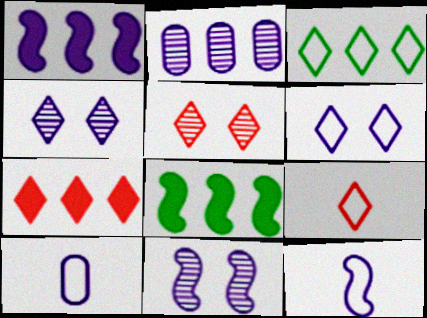[[1, 4, 10], 
[1, 11, 12], 
[3, 6, 9], 
[5, 7, 9], 
[5, 8, 10]]